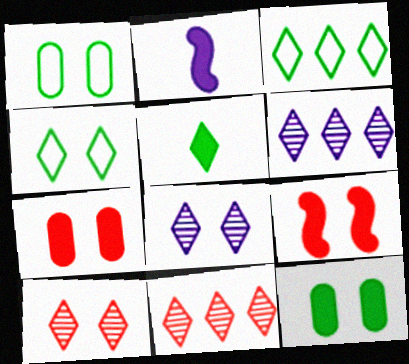[[1, 2, 11], 
[1, 8, 9]]